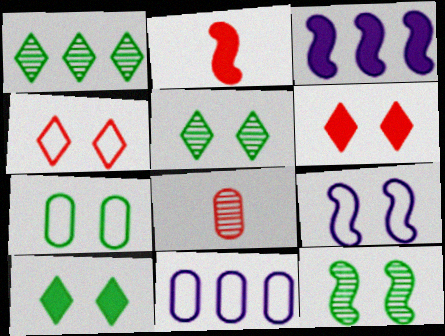[[2, 5, 11], 
[4, 7, 9], 
[7, 10, 12]]